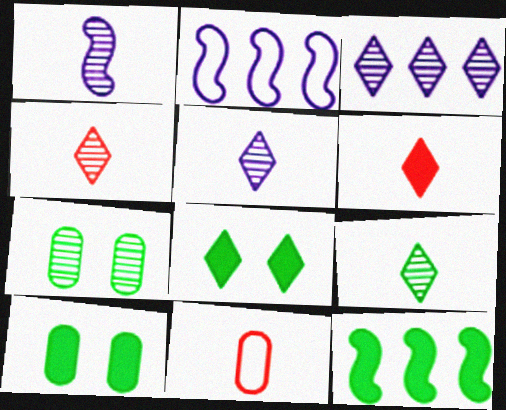[[2, 4, 10], 
[2, 6, 7], 
[4, 5, 9]]